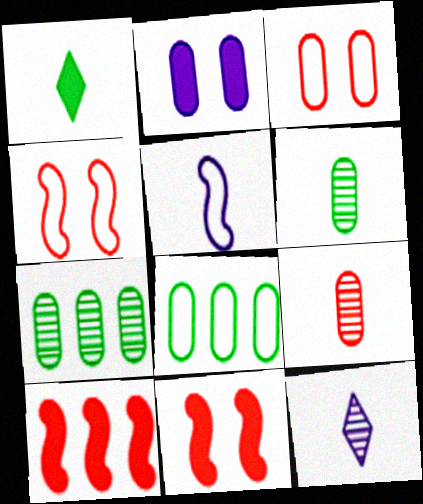[[1, 2, 10], 
[1, 5, 9], 
[2, 8, 9], 
[8, 11, 12]]